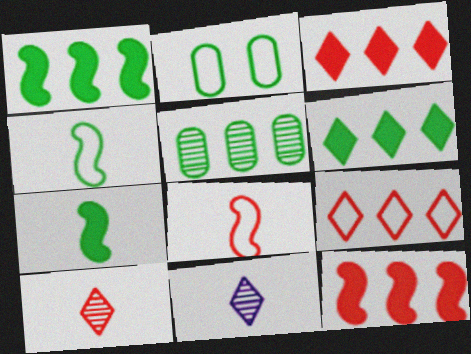[[2, 11, 12]]